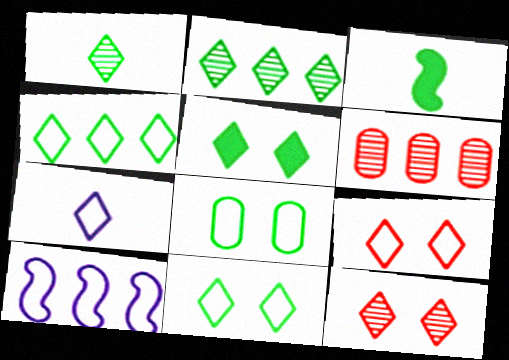[[1, 4, 5], 
[2, 3, 8], 
[4, 7, 9]]